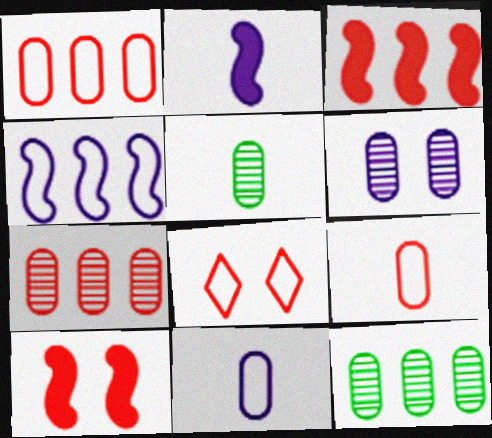[[2, 8, 12], 
[5, 6, 7]]